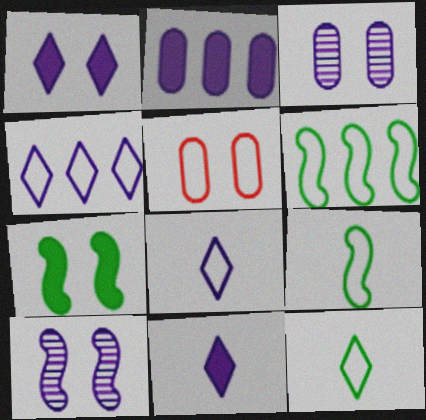[[2, 8, 10], 
[4, 5, 9], 
[5, 6, 8]]